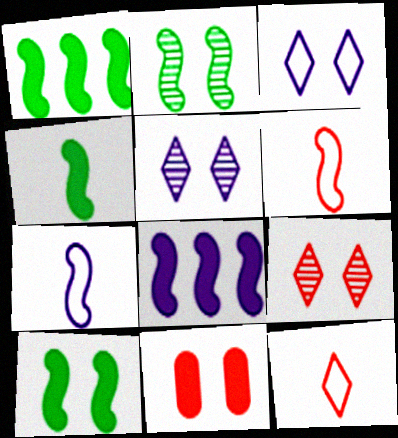[[1, 4, 10], 
[2, 3, 11], 
[2, 6, 8]]